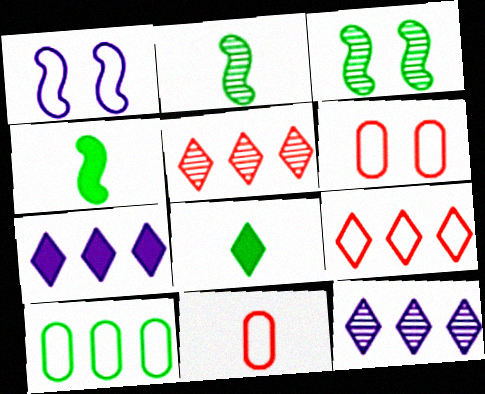[[2, 6, 7], 
[3, 7, 11], 
[3, 8, 10], 
[4, 6, 12]]